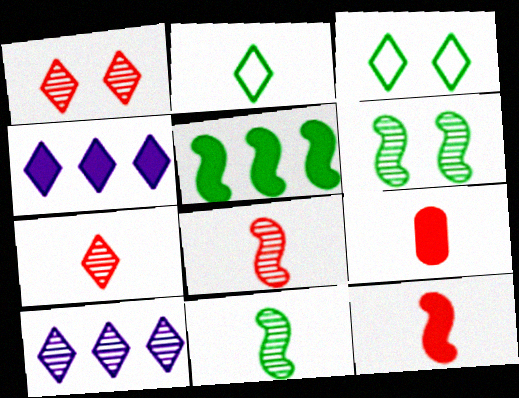[[1, 2, 4], 
[3, 4, 7]]